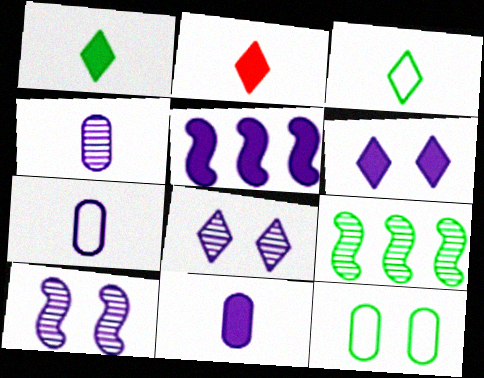[[1, 9, 12], 
[4, 7, 11], 
[5, 6, 11], 
[5, 7, 8]]